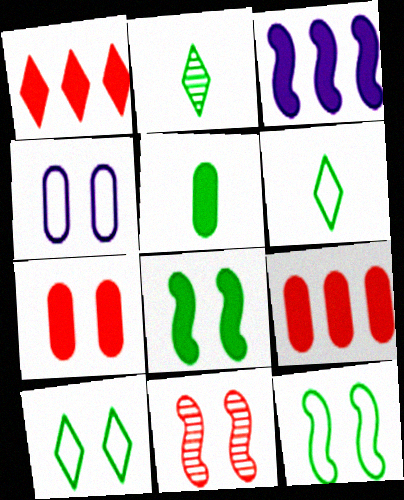[]